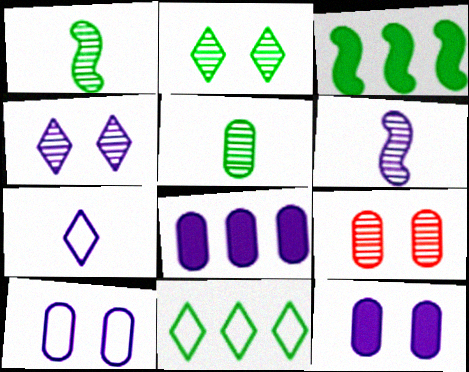[[3, 7, 9]]